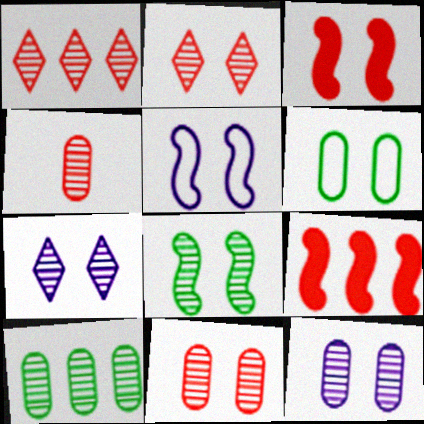[[2, 8, 12], 
[3, 5, 8], 
[3, 6, 7], 
[4, 10, 12], 
[7, 8, 11]]